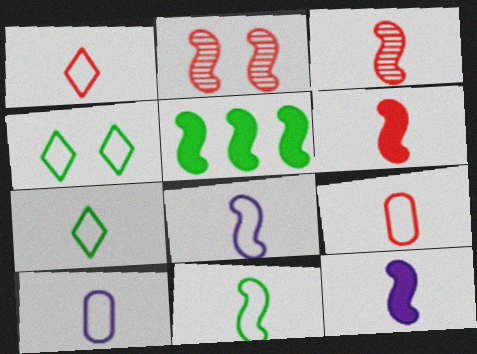[[1, 10, 11], 
[2, 5, 8], 
[3, 11, 12], 
[7, 8, 9]]